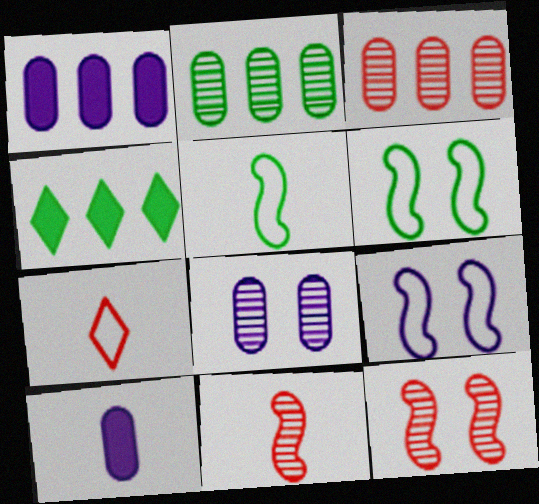[]